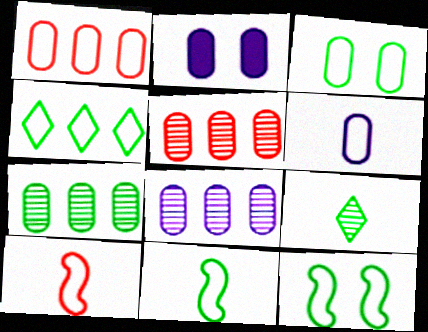[[1, 3, 6], 
[2, 6, 8], 
[3, 4, 11], 
[5, 7, 8]]